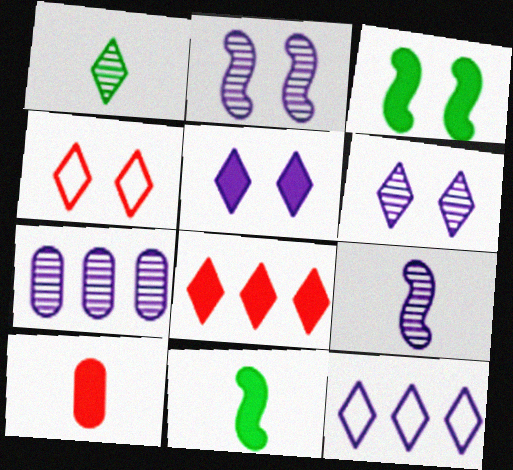[[4, 7, 11], 
[6, 7, 9]]